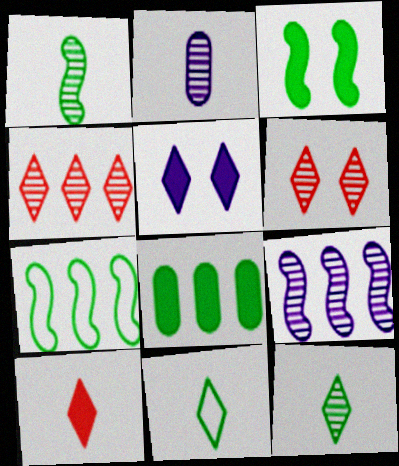[[1, 3, 7], 
[4, 5, 11]]